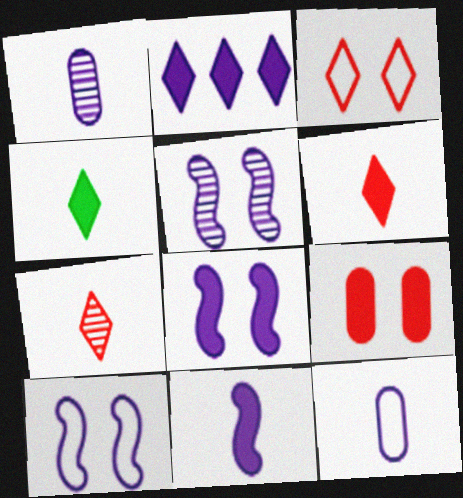[[1, 2, 10], 
[2, 5, 12], 
[5, 8, 10]]